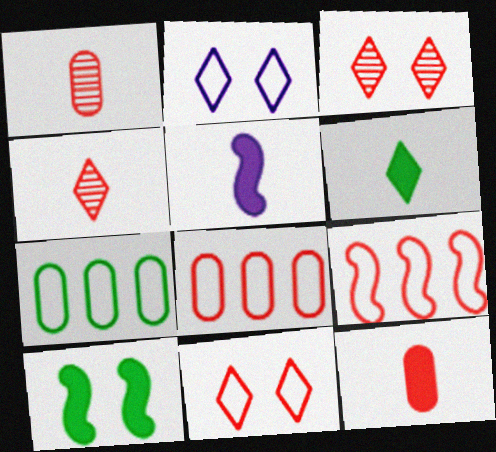[[3, 5, 7], 
[3, 9, 12], 
[5, 6, 12]]